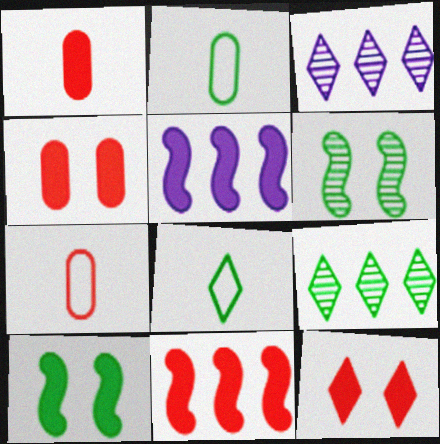[[1, 11, 12], 
[2, 9, 10], 
[3, 7, 10], 
[3, 8, 12]]